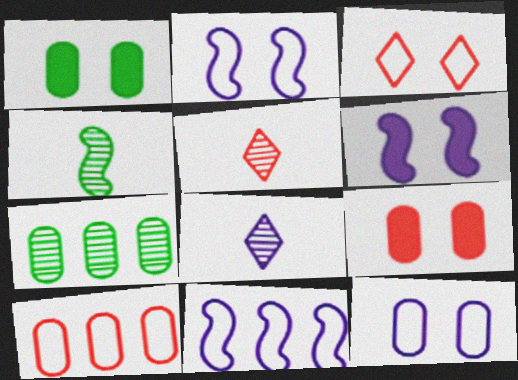[[1, 5, 11]]